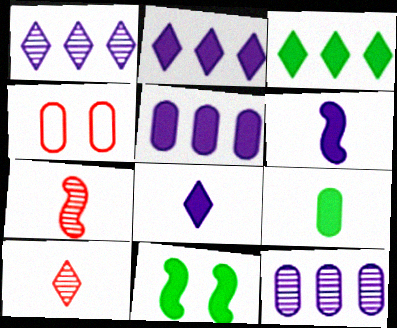[[3, 9, 11], 
[4, 9, 12]]